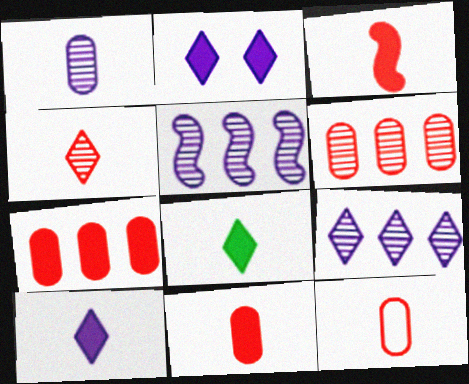[[3, 4, 12]]